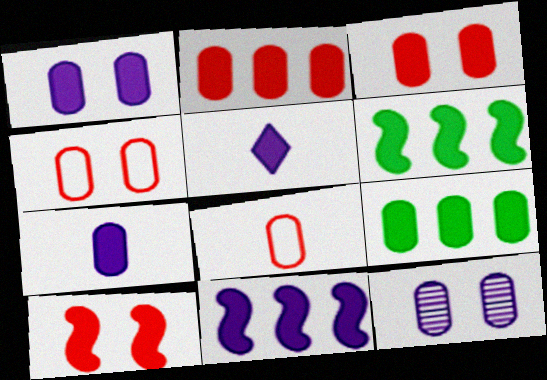[[1, 5, 11], 
[3, 5, 6], 
[3, 7, 9], 
[5, 9, 10], 
[8, 9, 12]]